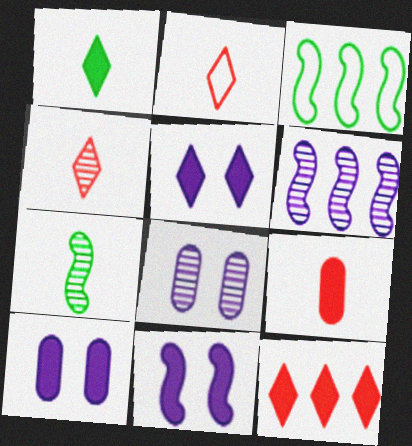[[1, 5, 12], 
[3, 4, 10], 
[5, 10, 11]]